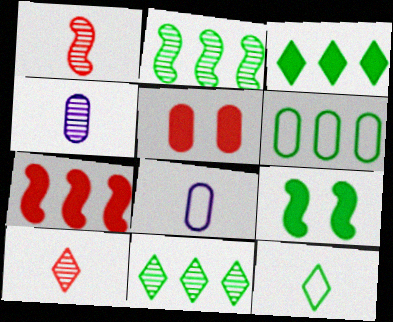[[2, 3, 6], 
[4, 5, 6]]